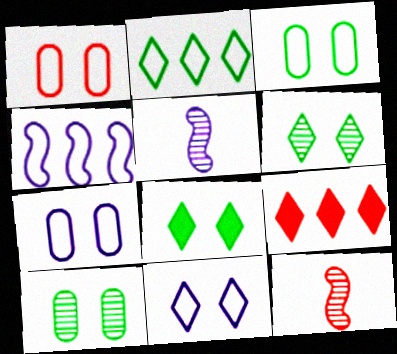[[1, 3, 7], 
[1, 9, 12], 
[3, 5, 9]]